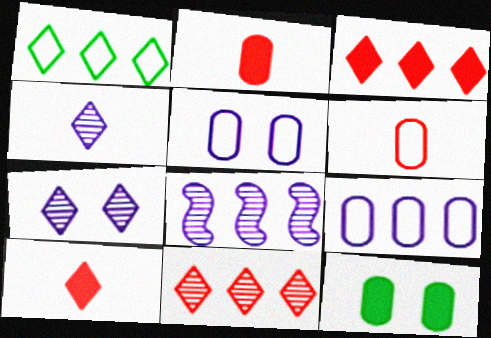[[1, 7, 10]]